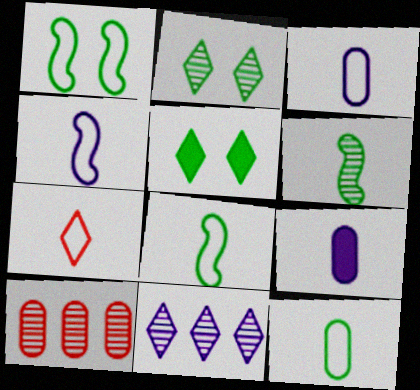[[3, 7, 8], 
[4, 5, 10], 
[4, 7, 12], 
[5, 7, 11], 
[6, 7, 9]]